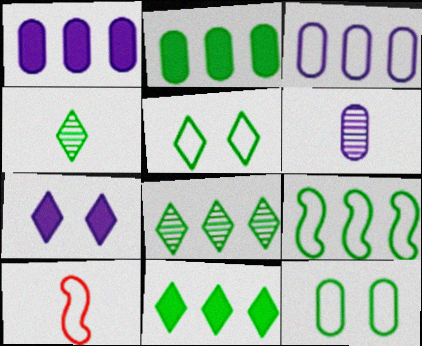[[2, 8, 9], 
[3, 5, 10], 
[4, 5, 11]]